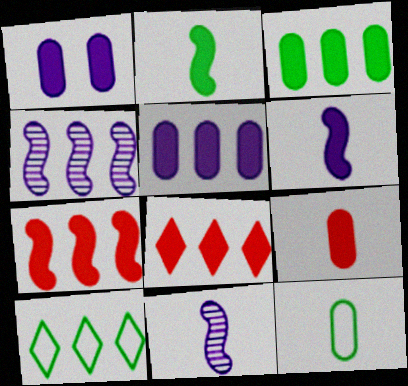[[1, 2, 8], 
[1, 3, 9]]